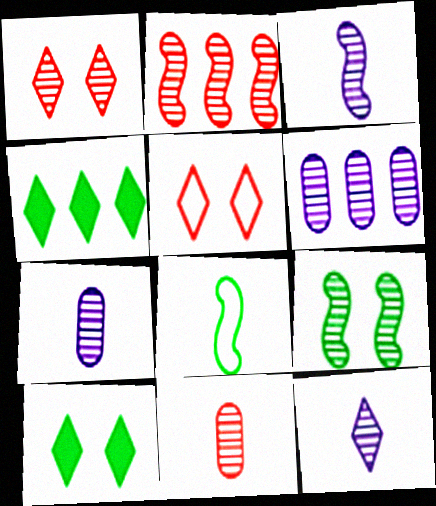[[1, 2, 11], 
[2, 3, 9], 
[3, 7, 12], 
[4, 5, 12]]